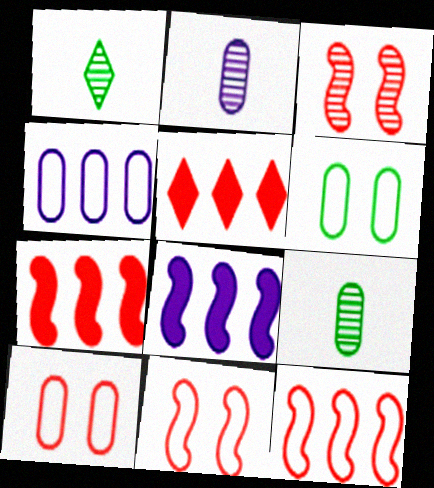[[1, 8, 10]]